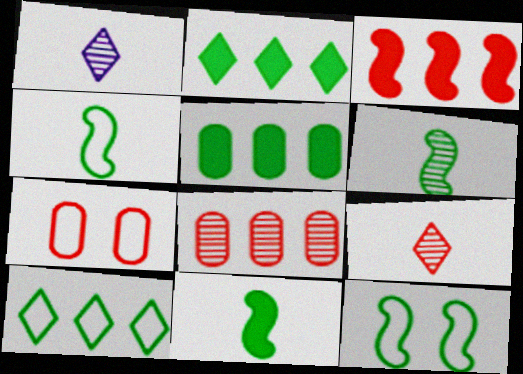[[3, 7, 9], 
[4, 6, 11]]